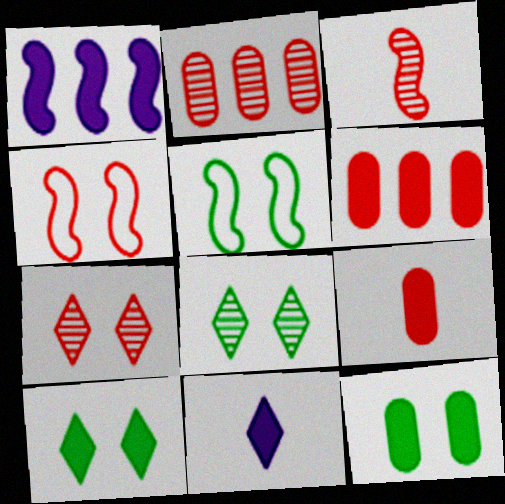[[1, 3, 5], 
[1, 9, 10], 
[2, 3, 7], 
[2, 5, 11], 
[5, 8, 12]]